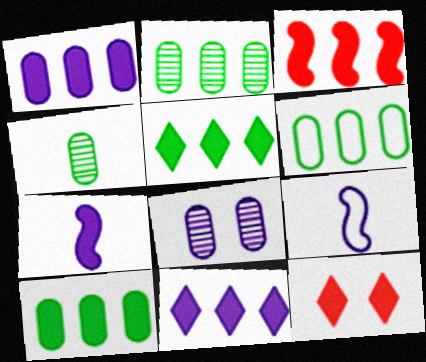[[1, 3, 5], 
[2, 6, 10], 
[2, 9, 12], 
[3, 10, 11], 
[7, 10, 12], 
[8, 9, 11]]